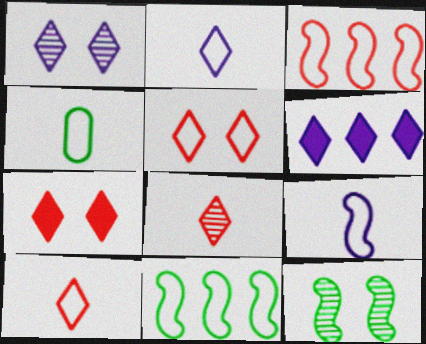[[1, 2, 6], 
[4, 9, 10]]